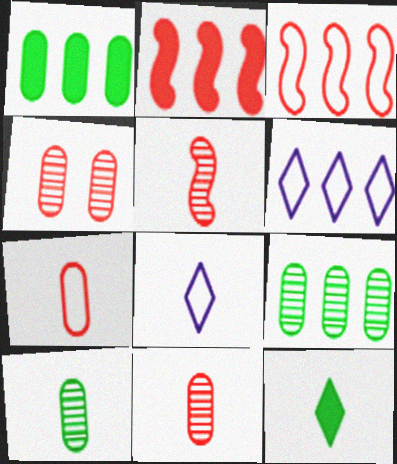[[2, 6, 9]]